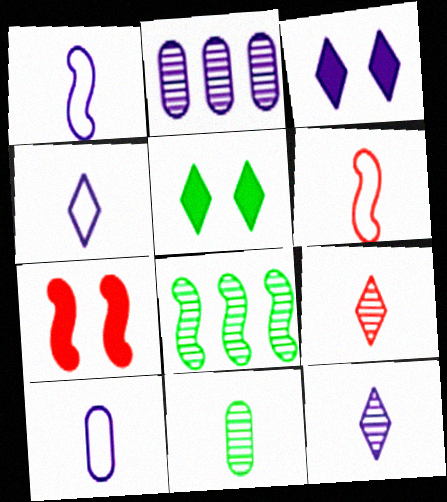[[1, 2, 3], 
[1, 4, 10], 
[1, 7, 8], 
[2, 5, 6]]